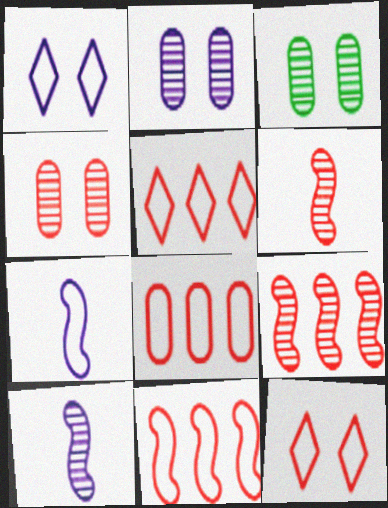[[2, 3, 4], 
[5, 8, 11]]